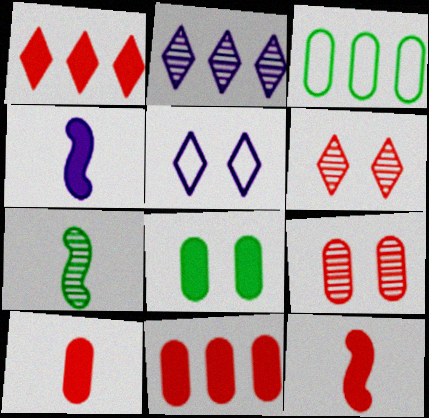[[1, 4, 8], 
[2, 7, 9], 
[3, 4, 6], 
[5, 7, 11]]